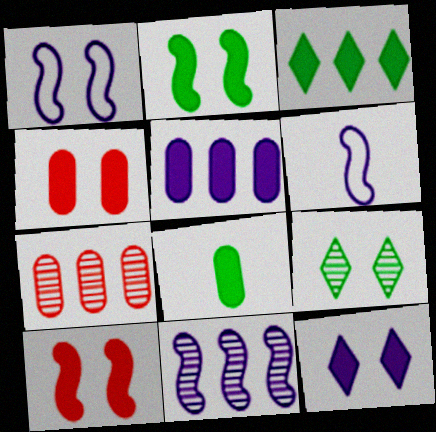[[1, 4, 9], 
[2, 3, 8], 
[2, 4, 12], 
[4, 5, 8]]